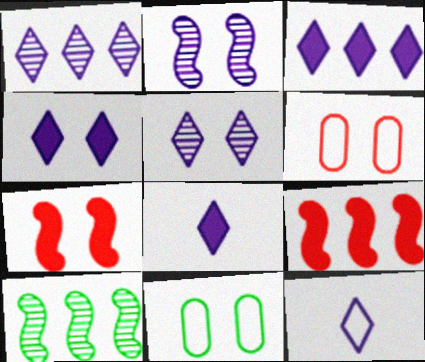[[1, 4, 12], 
[3, 4, 8], 
[3, 5, 12], 
[5, 7, 11], 
[6, 8, 10]]